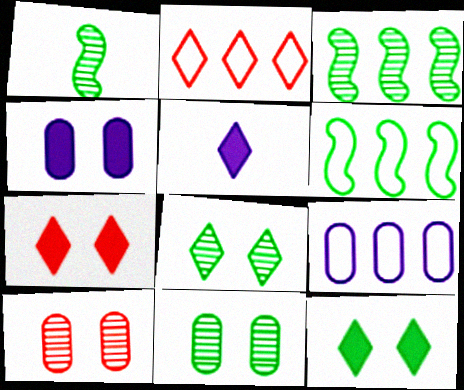[[1, 2, 4], 
[1, 7, 9], 
[2, 5, 8], 
[2, 6, 9], 
[5, 6, 10]]